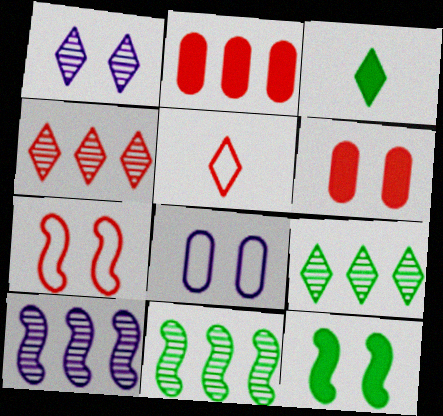[]